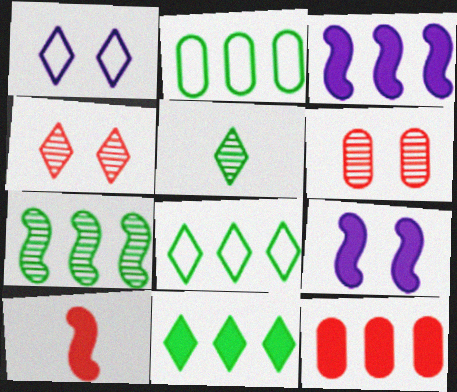[[2, 7, 11], 
[3, 11, 12]]